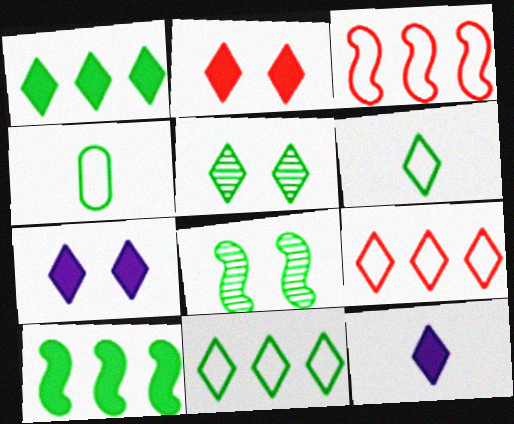[[1, 2, 12], 
[1, 4, 8], 
[1, 5, 6], 
[4, 5, 10], 
[5, 9, 12]]